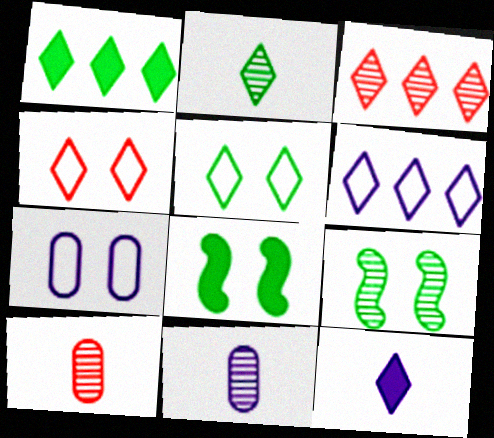[[1, 2, 5], 
[1, 3, 6], 
[3, 5, 12], 
[3, 9, 11], 
[6, 8, 10]]